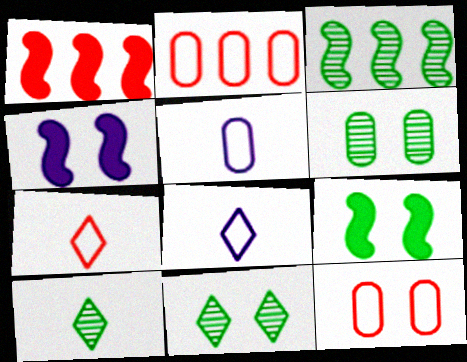[[1, 5, 11], 
[1, 6, 8], 
[2, 4, 10], 
[3, 6, 10], 
[4, 11, 12]]